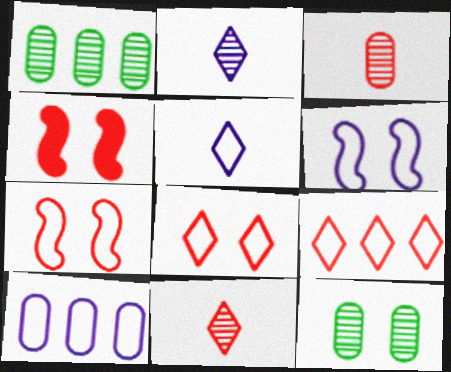[[1, 4, 5], 
[3, 4, 9], 
[5, 6, 10]]